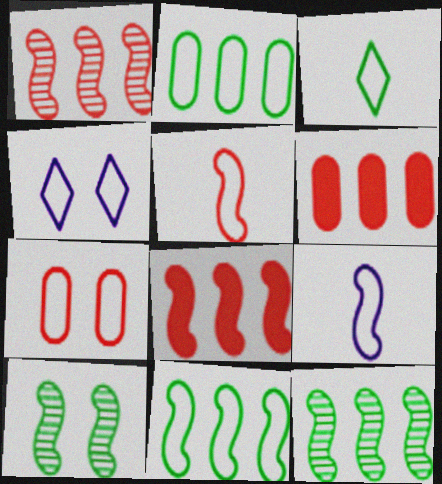[[2, 4, 5], 
[8, 9, 10]]